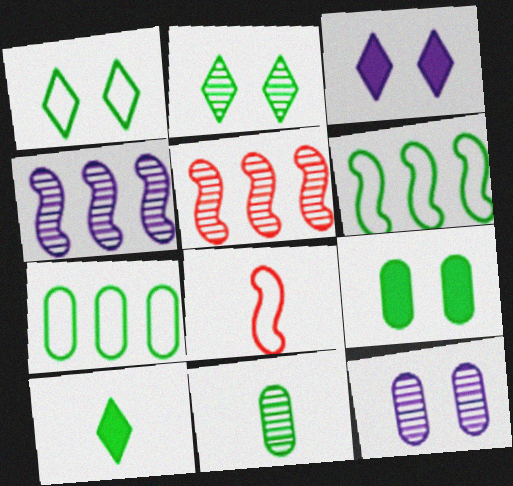[[7, 9, 11]]